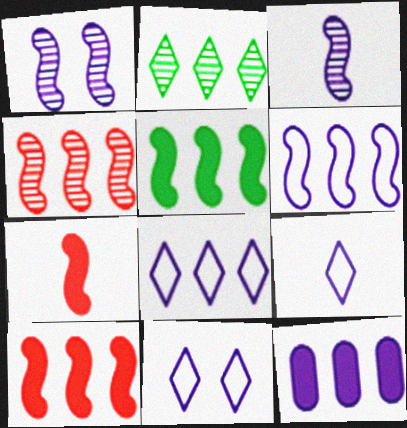[[1, 9, 12], 
[3, 11, 12], 
[4, 5, 6], 
[8, 9, 11]]